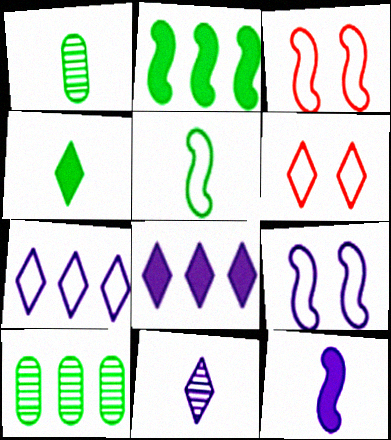[[1, 3, 8], 
[1, 4, 5], 
[6, 10, 12]]